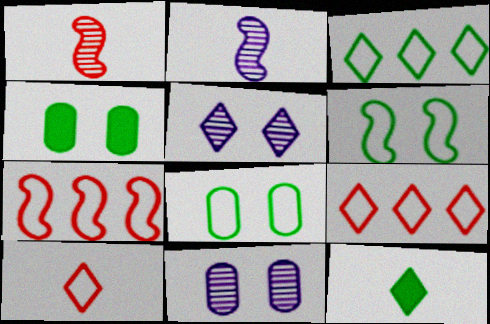[[2, 4, 9], 
[5, 9, 12], 
[7, 11, 12]]